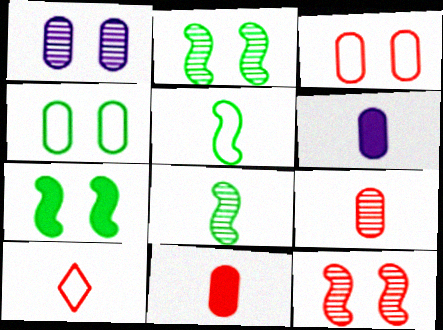[[6, 8, 10]]